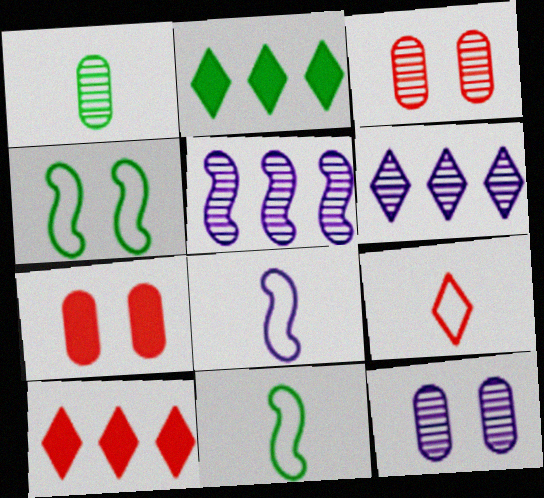[[1, 2, 4], 
[2, 3, 8], 
[6, 7, 11], 
[10, 11, 12]]